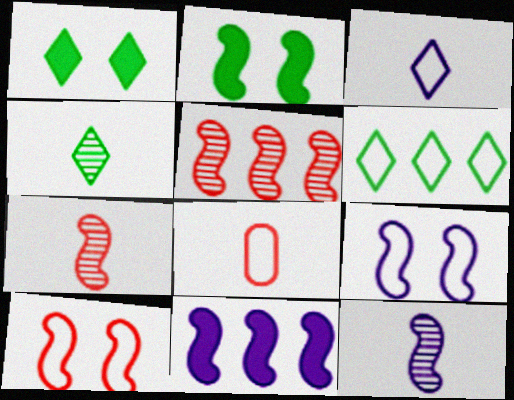[[1, 4, 6], 
[6, 8, 9], 
[9, 11, 12]]